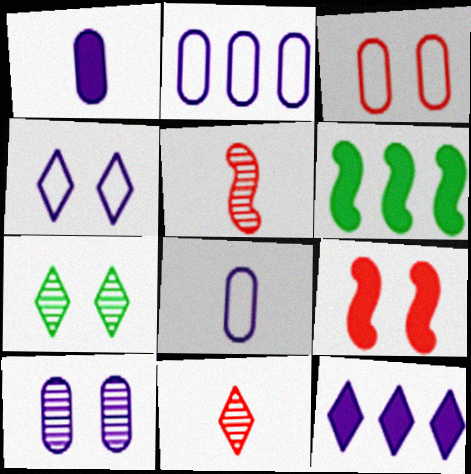[[1, 2, 10]]